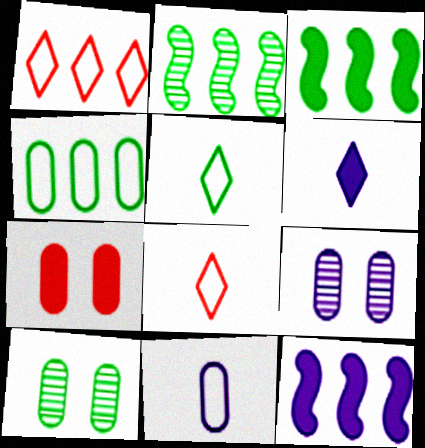[[3, 5, 10], 
[3, 6, 7], 
[3, 8, 9], 
[8, 10, 12]]